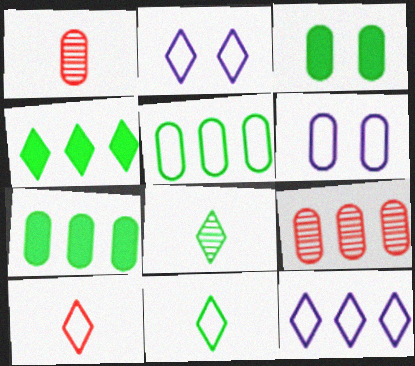[[1, 6, 7]]